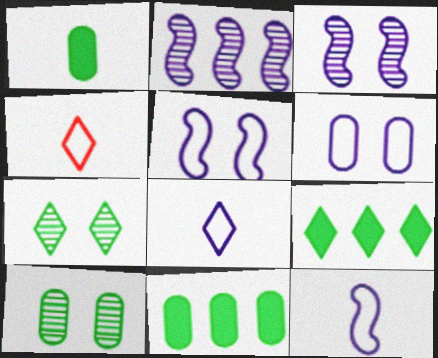[[3, 4, 11]]